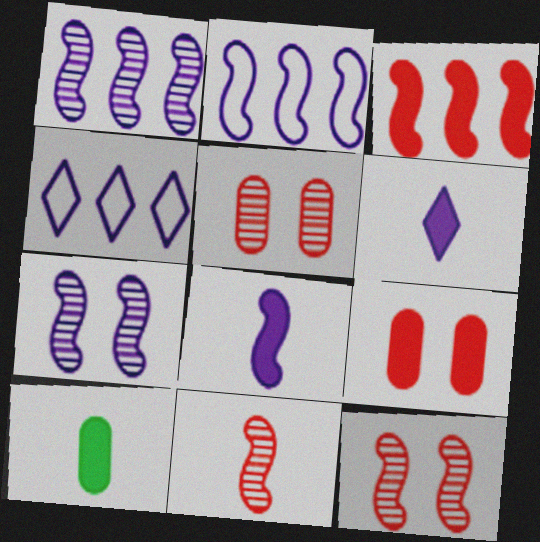[[2, 7, 8], 
[4, 10, 12]]